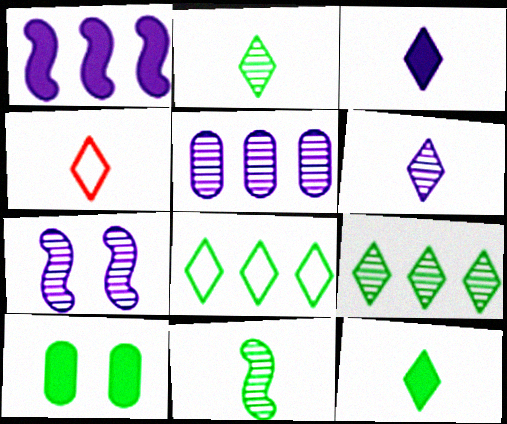[[2, 3, 4], 
[4, 6, 12], 
[5, 6, 7], 
[8, 10, 11]]